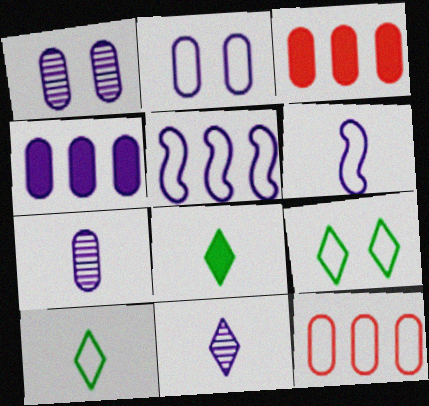[[2, 4, 7], 
[6, 9, 12]]